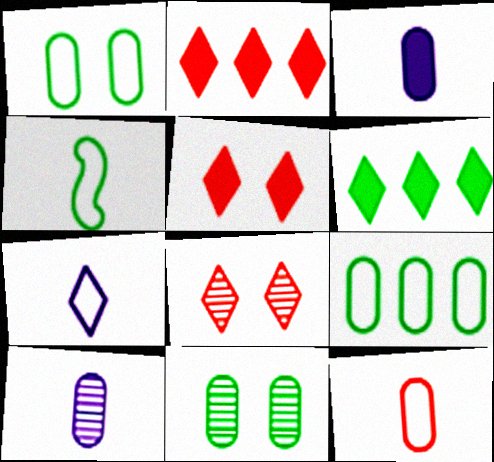[[4, 6, 11], 
[4, 7, 12], 
[6, 7, 8]]